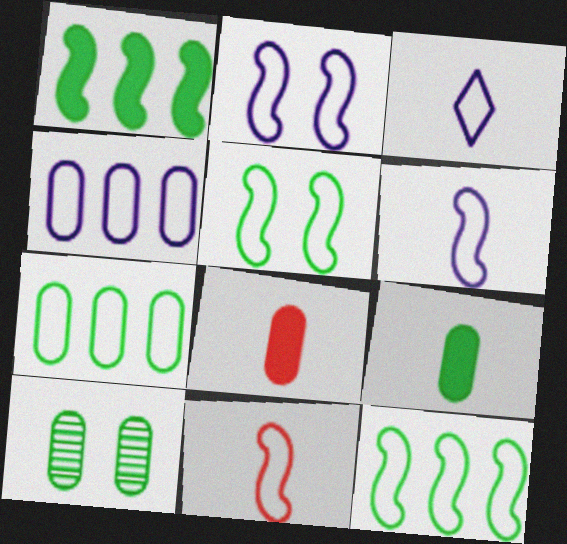[[2, 3, 4], 
[2, 11, 12], 
[4, 8, 10], 
[7, 9, 10]]